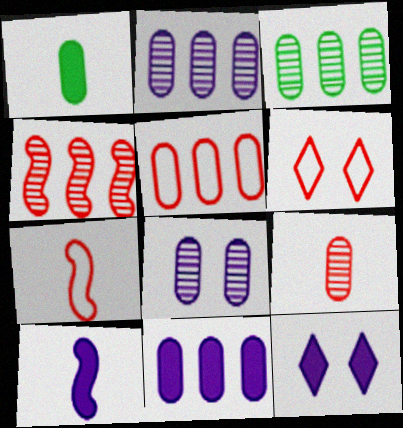[[1, 5, 8], 
[3, 5, 11], 
[3, 6, 10], 
[3, 7, 12], 
[3, 8, 9], 
[5, 6, 7], 
[10, 11, 12]]